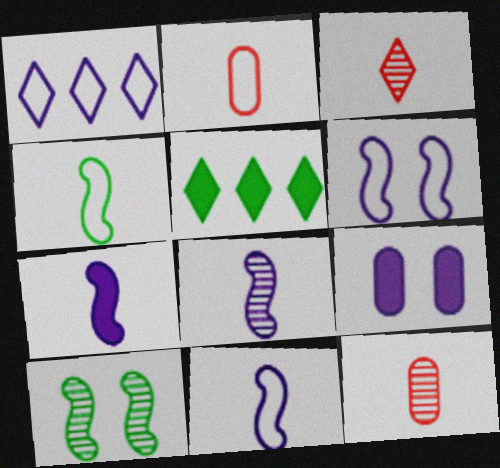[[1, 8, 9], 
[5, 6, 12], 
[7, 8, 11]]